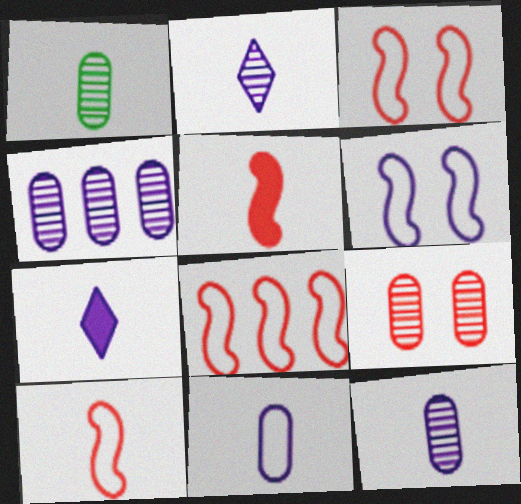[[1, 4, 9], 
[1, 7, 10], 
[3, 8, 10], 
[4, 6, 7]]